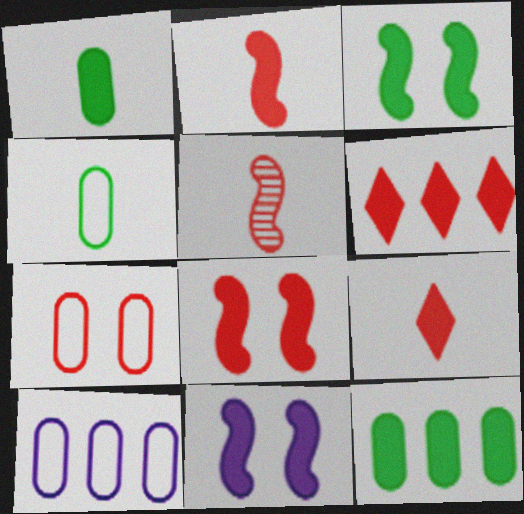[[1, 6, 11], 
[3, 8, 11], 
[4, 7, 10], 
[5, 6, 7], 
[9, 11, 12]]